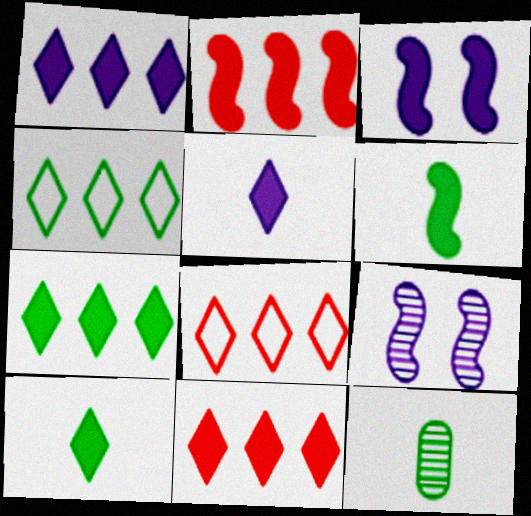[[1, 7, 11], 
[2, 3, 6], 
[3, 8, 12]]